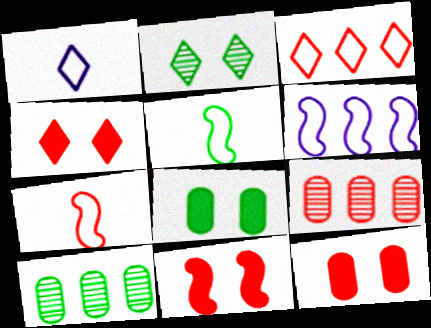[[1, 10, 11], 
[4, 7, 9], 
[4, 11, 12]]